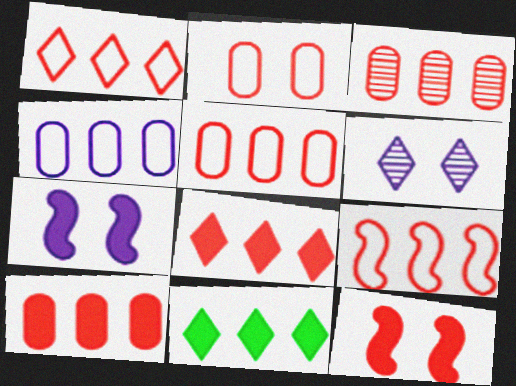[[1, 5, 9], 
[3, 5, 10], 
[3, 8, 9]]